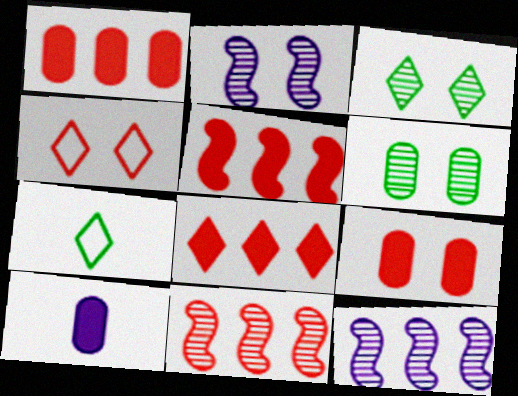[[1, 2, 7], 
[1, 5, 8], 
[7, 9, 12]]